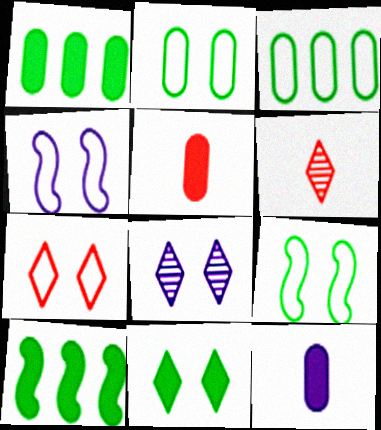[[1, 4, 6], 
[2, 4, 7], 
[7, 8, 11]]